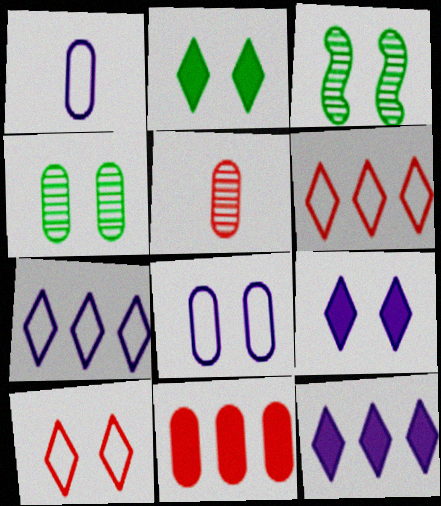[[1, 4, 11]]